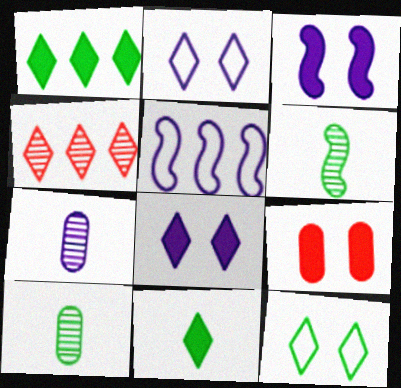[[2, 4, 11], 
[5, 7, 8]]